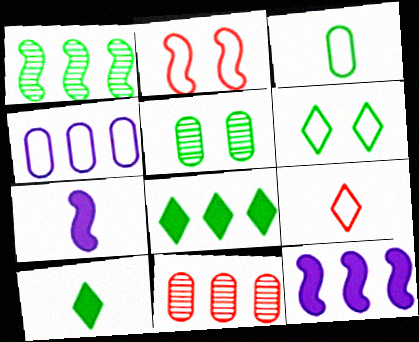[[1, 2, 7], 
[5, 9, 12], 
[6, 7, 11]]